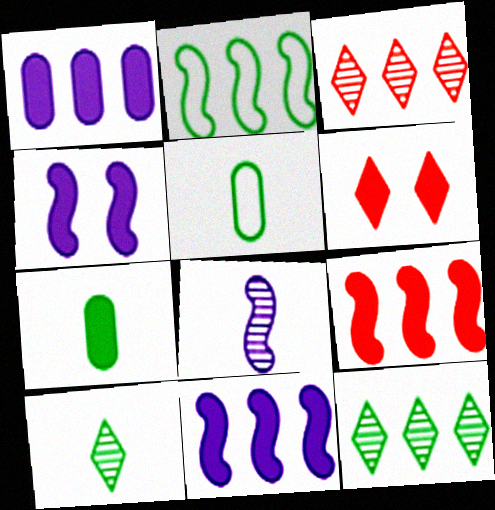[[1, 2, 3], 
[3, 4, 5], 
[6, 7, 11]]